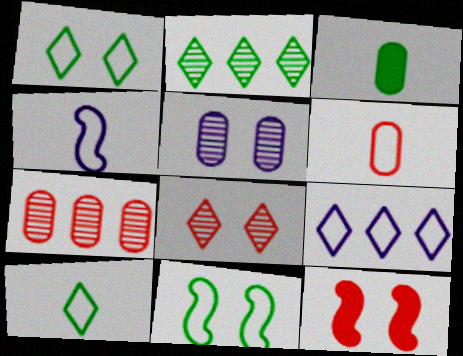[[1, 5, 12], 
[2, 3, 11], 
[4, 6, 10], 
[6, 9, 11]]